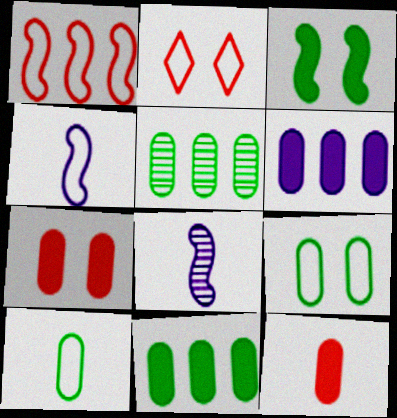[[1, 3, 8], 
[2, 8, 11]]